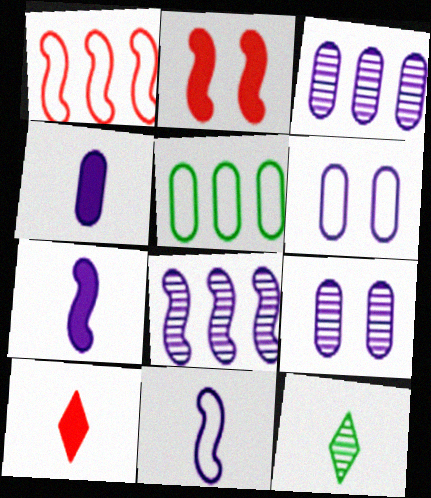[[3, 4, 6]]